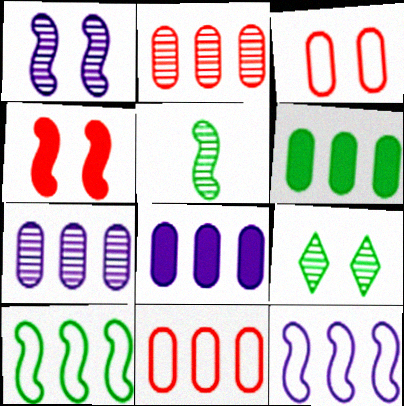[[4, 5, 12], 
[6, 7, 11]]